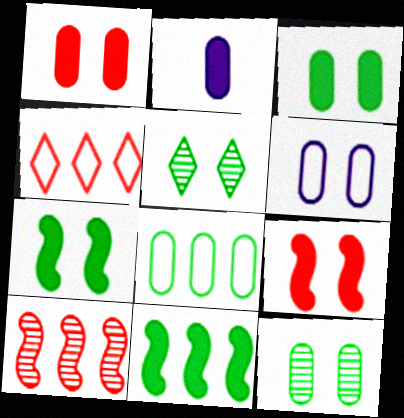[[1, 6, 12], 
[5, 6, 9]]